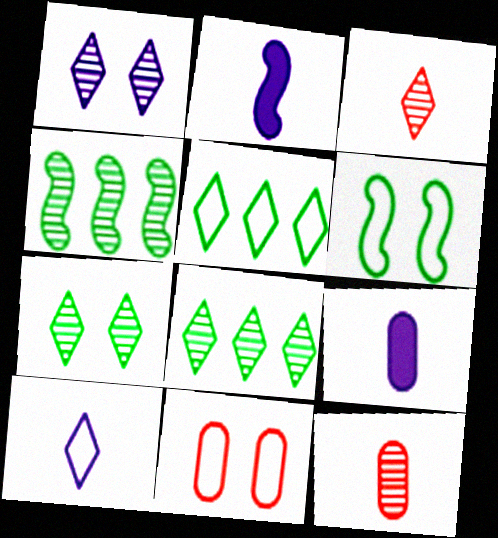[[1, 3, 8], 
[1, 4, 12], 
[2, 8, 11]]